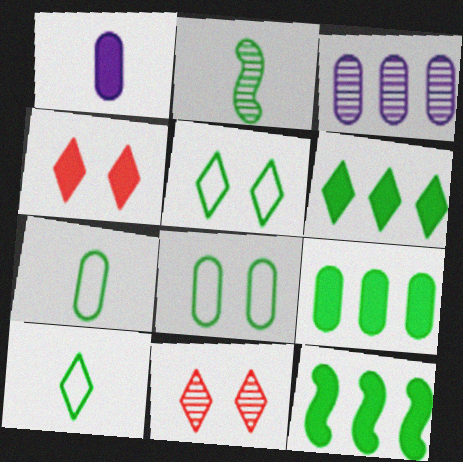[[1, 4, 12], 
[2, 3, 11], 
[2, 5, 9], 
[2, 6, 8], 
[6, 9, 12]]